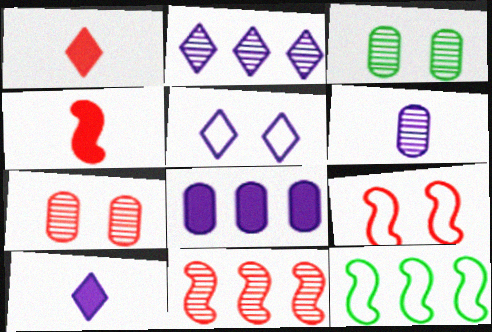[[2, 5, 10], 
[4, 9, 11], 
[7, 10, 12]]